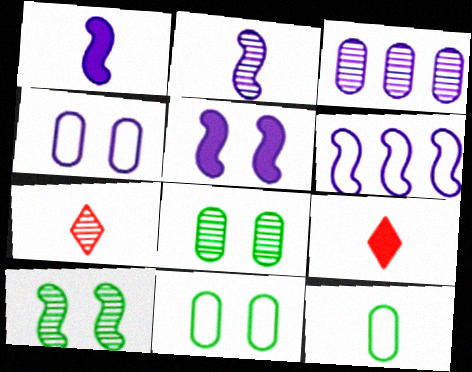[[1, 7, 12], 
[2, 5, 6], 
[2, 9, 12], 
[3, 7, 10], 
[6, 8, 9]]